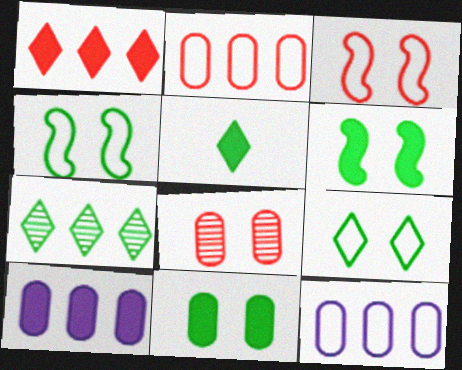[[5, 7, 9]]